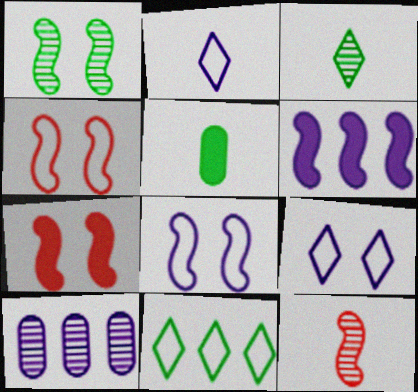[[1, 5, 11], 
[1, 7, 8], 
[2, 5, 12]]